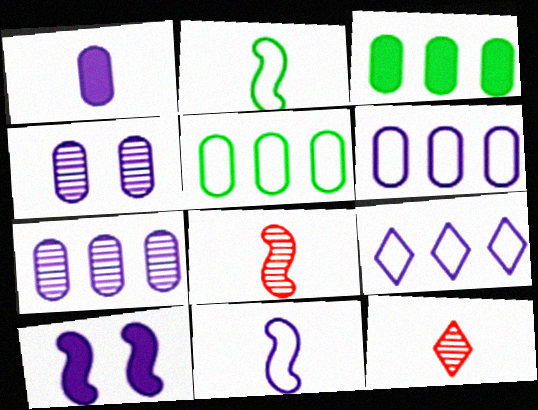[[1, 2, 12], 
[1, 4, 6], 
[5, 10, 12]]